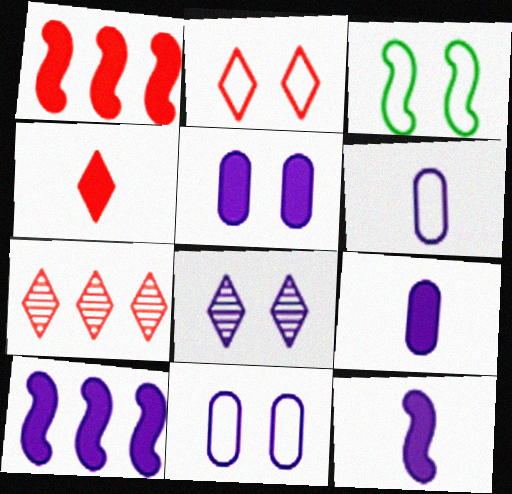[[2, 3, 11], 
[2, 4, 7], 
[3, 7, 9], 
[6, 8, 10]]